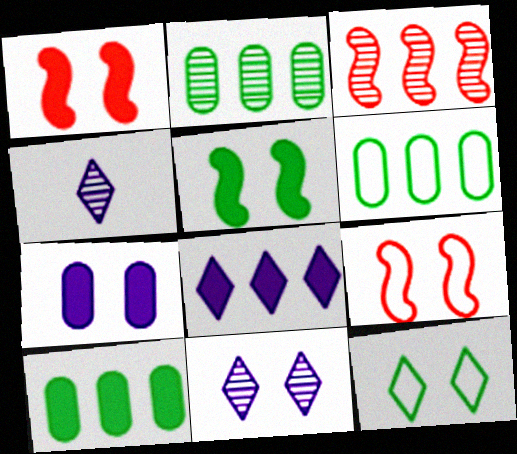[[1, 4, 6], 
[2, 6, 10], 
[3, 6, 8], 
[4, 9, 10]]